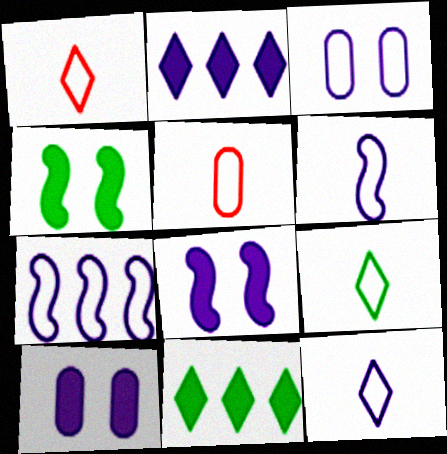[[1, 9, 12], 
[3, 7, 12], 
[5, 6, 9]]